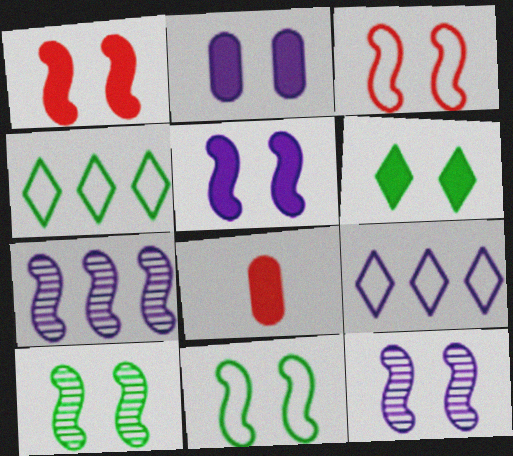[[1, 2, 6], 
[1, 11, 12], 
[3, 5, 10], 
[4, 8, 12], 
[8, 9, 10]]